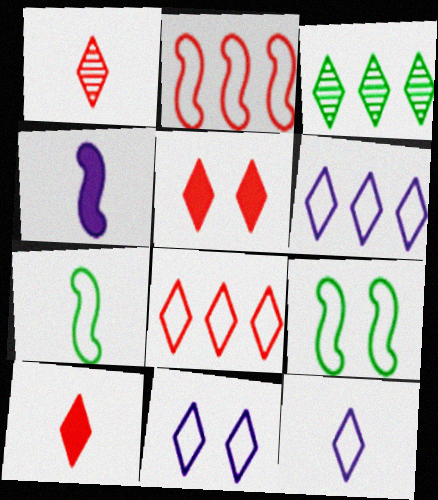[[1, 5, 8], 
[3, 5, 12], 
[3, 10, 11], 
[6, 11, 12]]